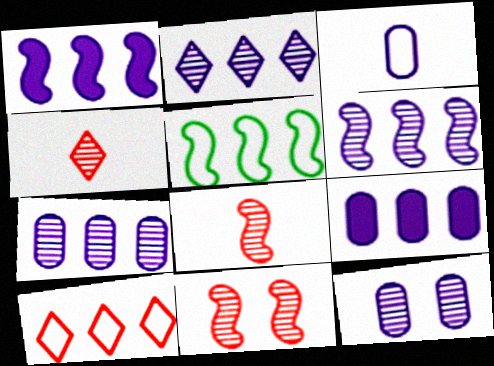[[2, 6, 7], 
[3, 9, 12]]